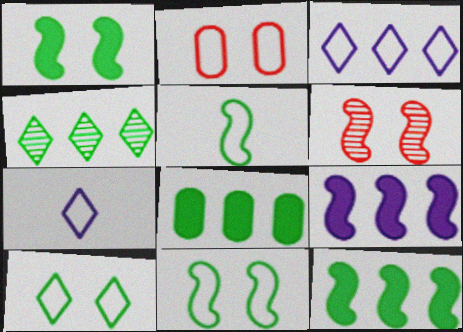[[2, 3, 5], 
[5, 6, 9], 
[6, 7, 8]]